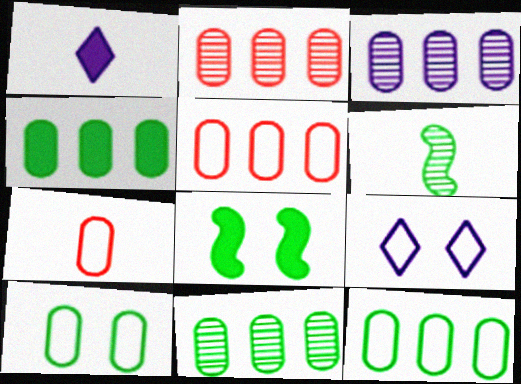[[1, 6, 7], 
[2, 3, 11], 
[3, 4, 5], 
[4, 11, 12]]